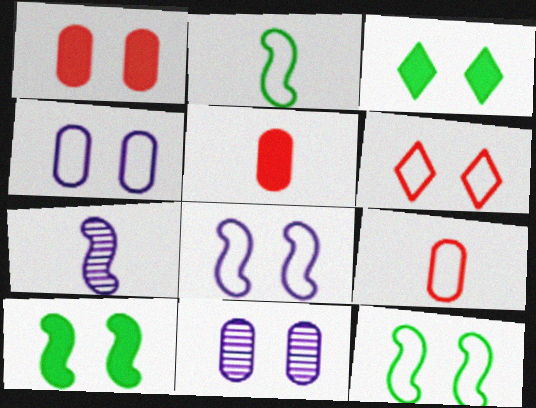[[4, 6, 12], 
[6, 10, 11]]